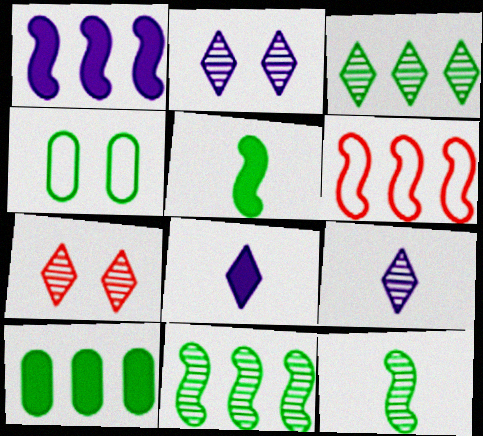[[1, 6, 11], 
[3, 4, 5], 
[3, 7, 9]]